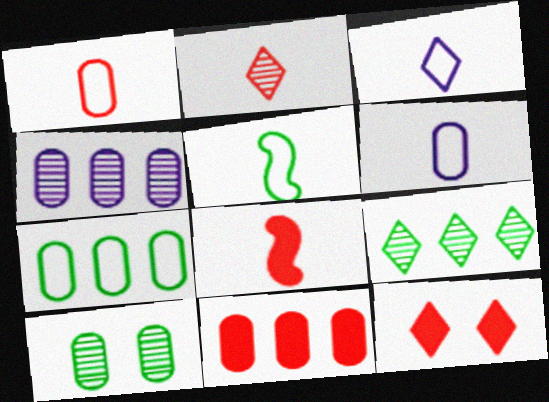[[1, 2, 8], 
[1, 3, 5], 
[3, 9, 12], 
[4, 5, 12], 
[4, 7, 11], 
[6, 10, 11], 
[8, 11, 12]]